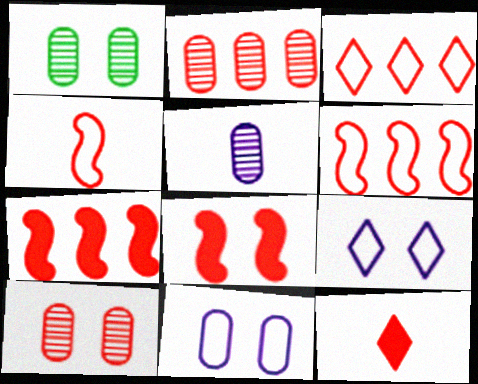[[1, 2, 5], 
[1, 8, 9], 
[2, 3, 7], 
[6, 10, 12]]